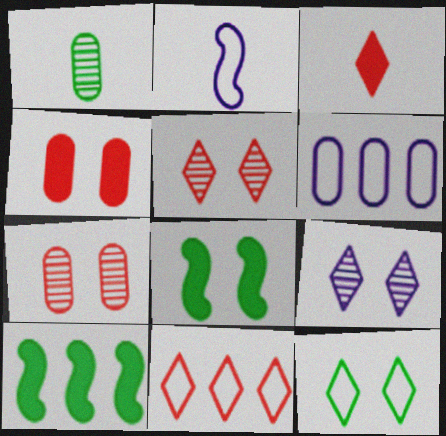[[1, 2, 3], 
[1, 4, 6], 
[1, 10, 12], 
[3, 5, 11]]